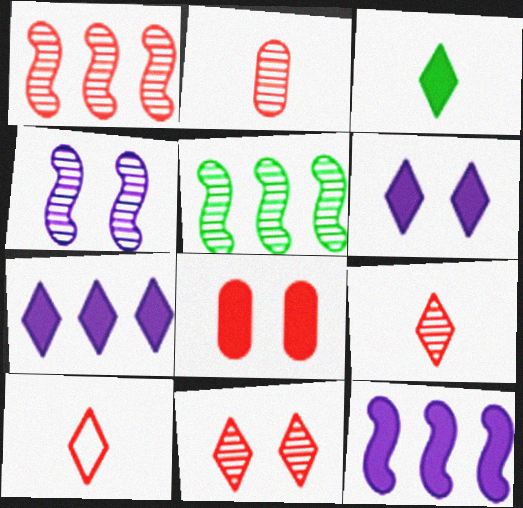[[1, 2, 11], 
[1, 8, 10], 
[3, 8, 12]]